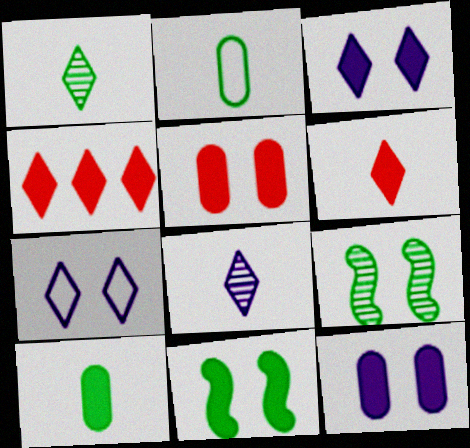[[1, 4, 7], 
[3, 5, 11], 
[5, 7, 9]]